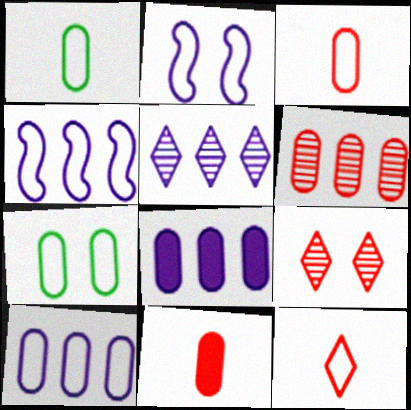[[3, 7, 10], 
[4, 5, 8], 
[4, 7, 12]]